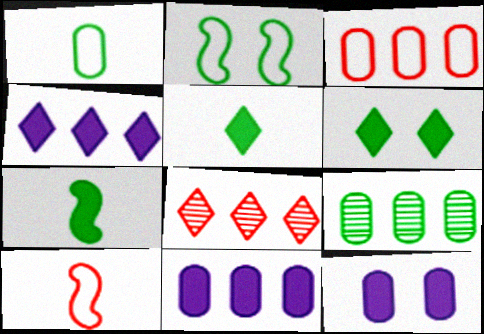[[2, 5, 9], 
[3, 9, 11]]